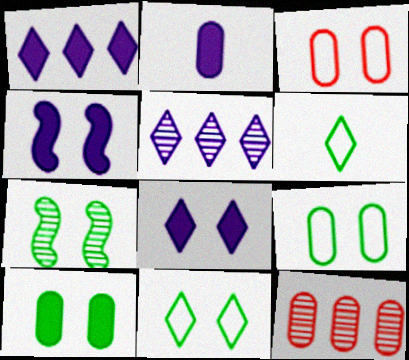[[1, 2, 4], 
[2, 9, 12], 
[3, 7, 8], 
[4, 6, 12], 
[7, 10, 11]]